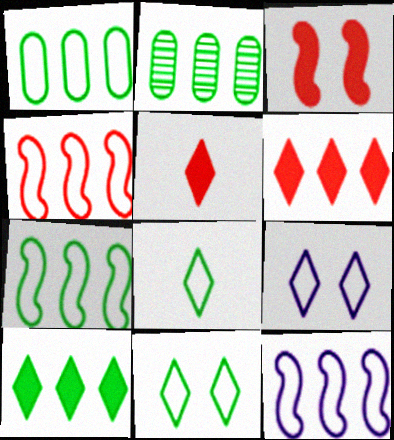[[2, 6, 12], 
[2, 7, 10], 
[4, 7, 12]]